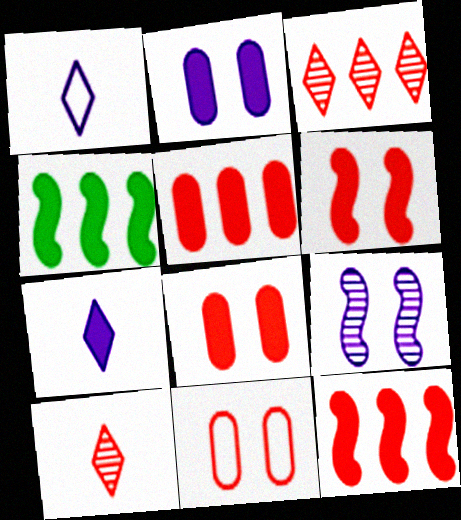[[4, 7, 8], 
[10, 11, 12]]